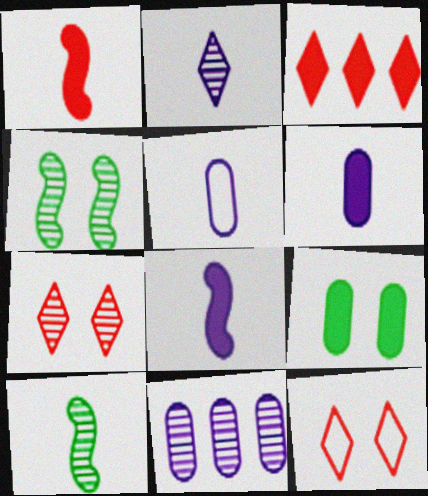[[2, 5, 8], 
[3, 4, 5], 
[3, 8, 9], 
[7, 10, 11]]